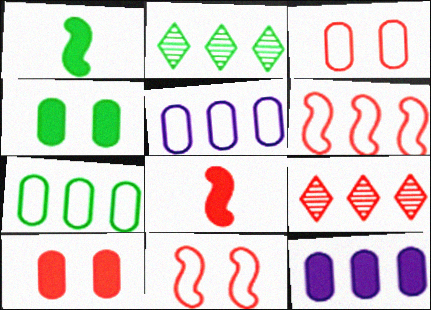[[2, 6, 12], 
[3, 8, 9]]